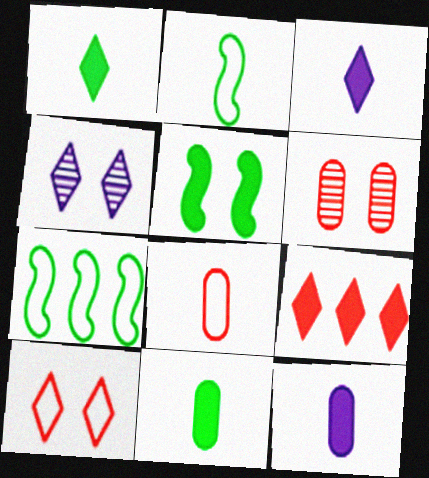[[3, 6, 7], 
[5, 9, 12]]